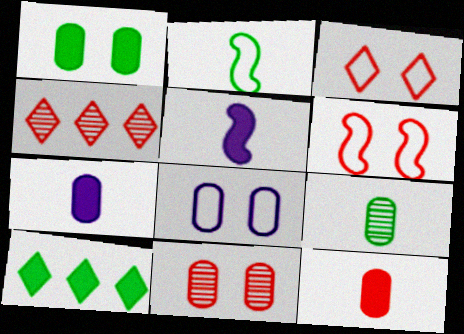[[1, 8, 11], 
[4, 6, 12]]